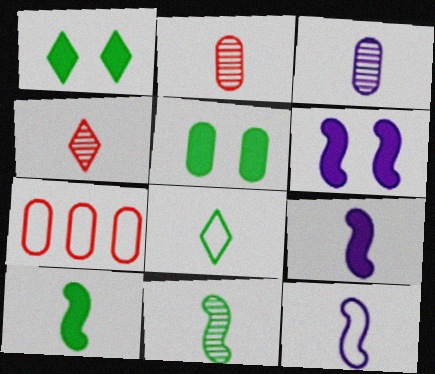[[2, 8, 9], 
[3, 4, 11], 
[3, 5, 7]]